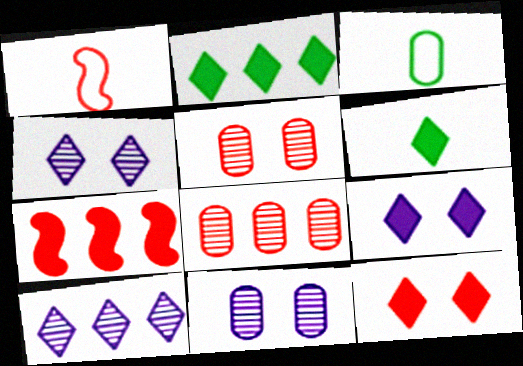[[1, 2, 11], 
[1, 8, 12], 
[3, 4, 7]]